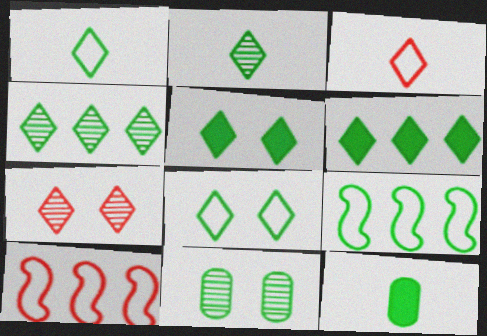[[1, 4, 5], 
[2, 6, 8]]